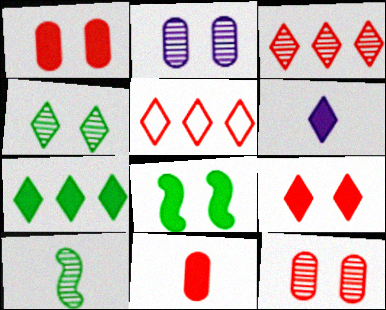[[2, 3, 10], 
[4, 5, 6], 
[6, 7, 9]]